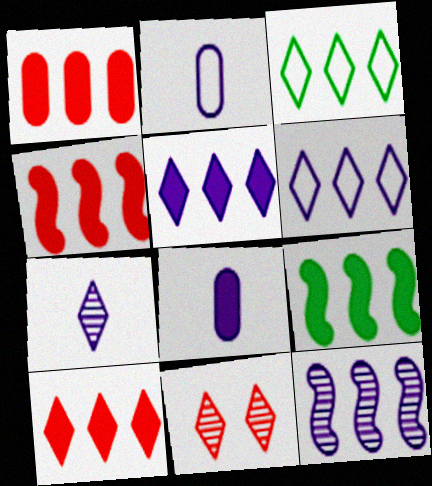[[1, 3, 12], 
[1, 4, 10], 
[1, 5, 9], 
[2, 9, 11]]